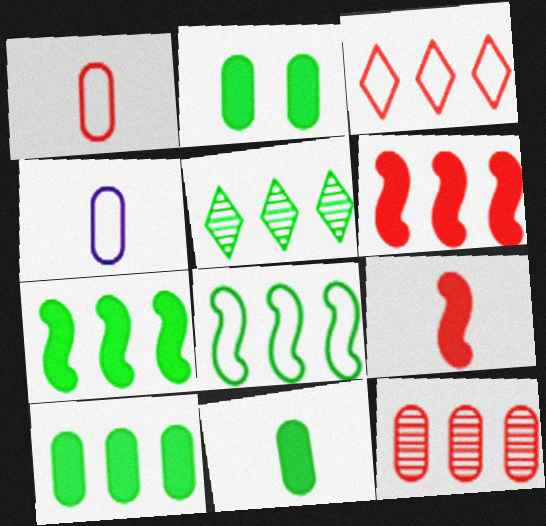[[2, 4, 12], 
[2, 10, 11], 
[3, 6, 12], 
[5, 8, 10]]